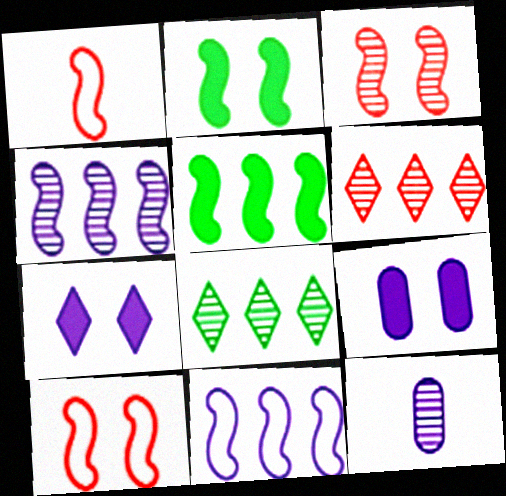[[1, 2, 4], 
[1, 8, 9], 
[3, 8, 12], 
[7, 11, 12]]